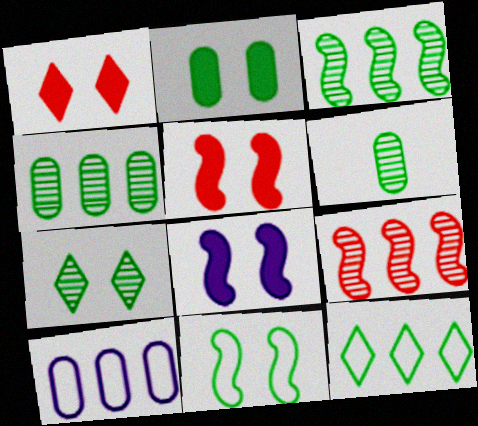[[1, 2, 8], 
[2, 7, 11], 
[3, 6, 7]]